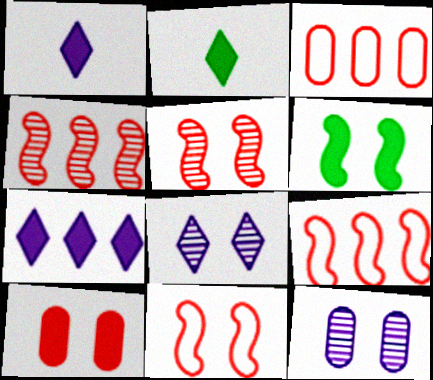[[2, 9, 12]]